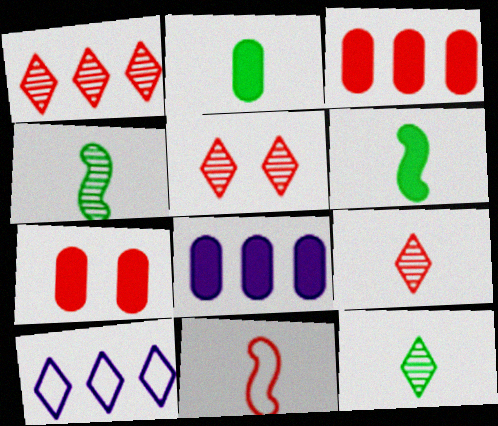[[1, 5, 9], 
[1, 7, 11], 
[2, 7, 8], 
[3, 5, 11], 
[4, 7, 10]]